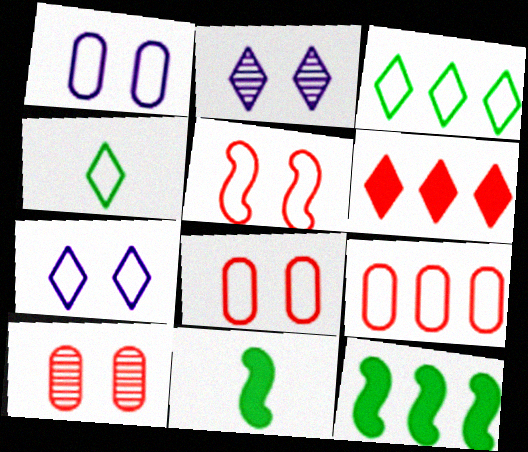[[2, 4, 6], 
[2, 9, 11]]